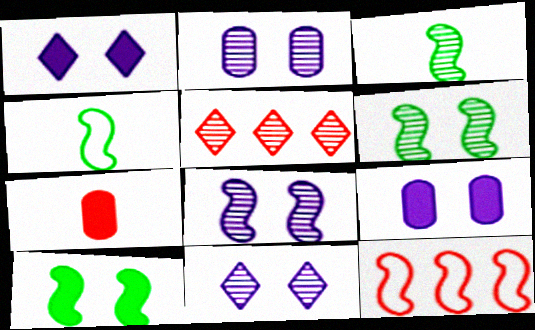[[2, 3, 5], 
[2, 8, 11], 
[4, 5, 9]]